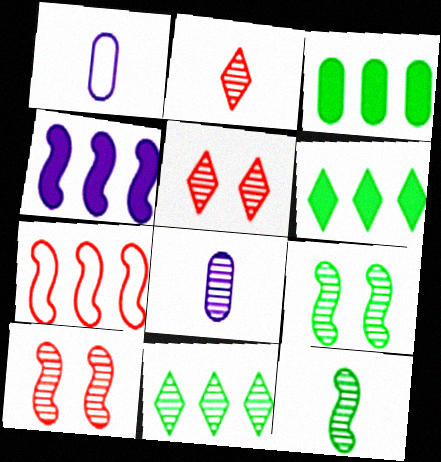[[1, 6, 10], 
[2, 8, 12], 
[8, 10, 11]]